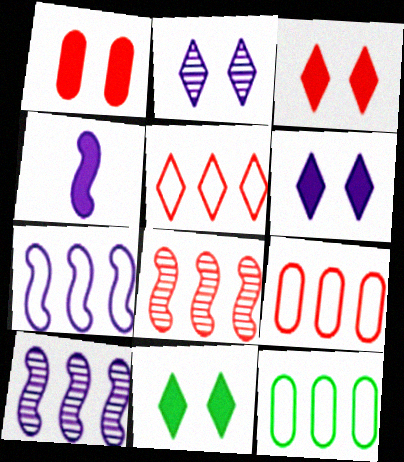[[3, 6, 11], 
[5, 7, 12]]